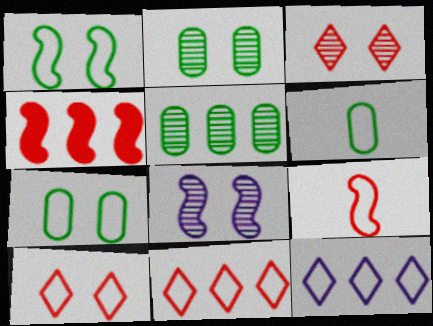[[2, 3, 8], 
[4, 5, 12], 
[7, 9, 12]]